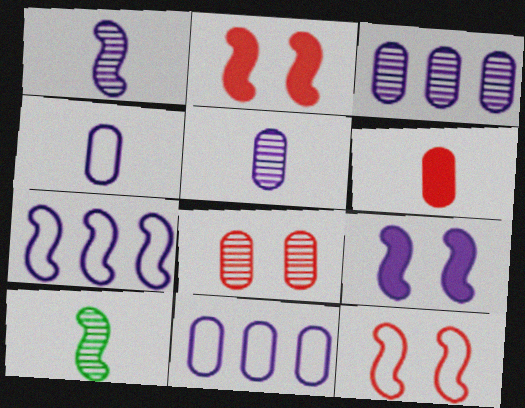[[1, 7, 9], 
[2, 7, 10]]